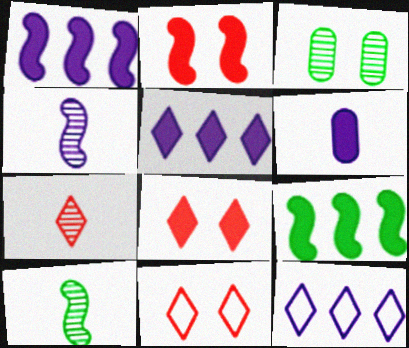[[6, 8, 9]]